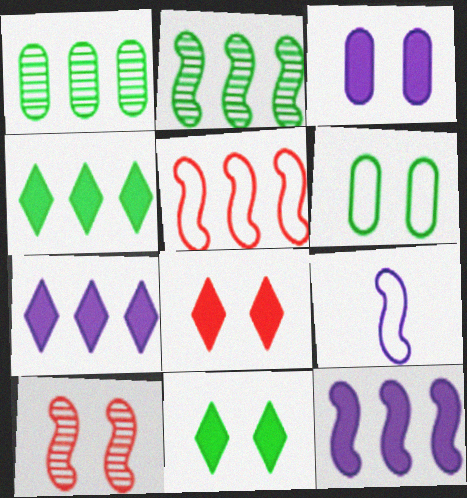[[1, 5, 7], 
[1, 8, 9], 
[2, 5, 12]]